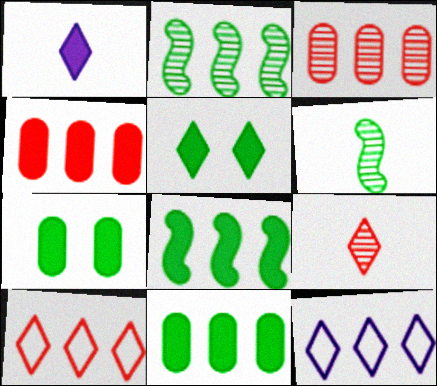[[2, 4, 12], 
[3, 8, 12], 
[5, 9, 12]]